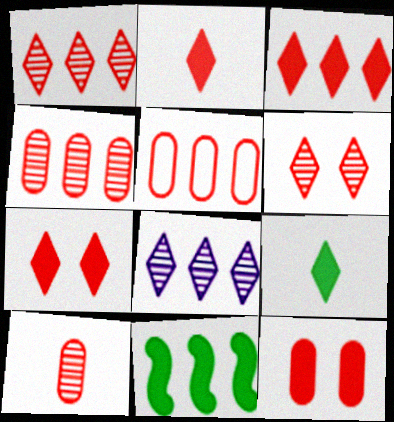[[2, 3, 7], 
[5, 8, 11], 
[5, 10, 12]]